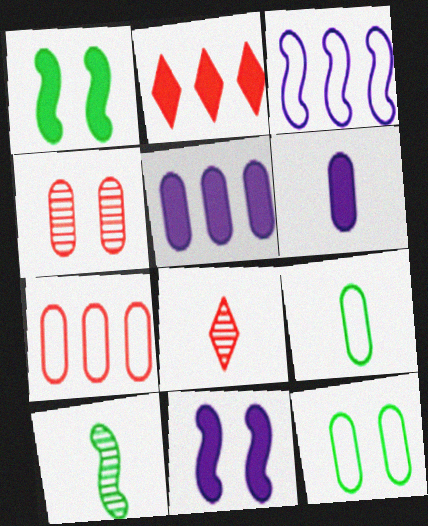[[1, 2, 6], 
[4, 5, 9]]